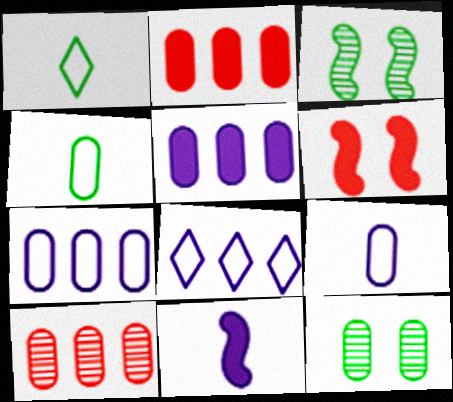[[2, 9, 12]]